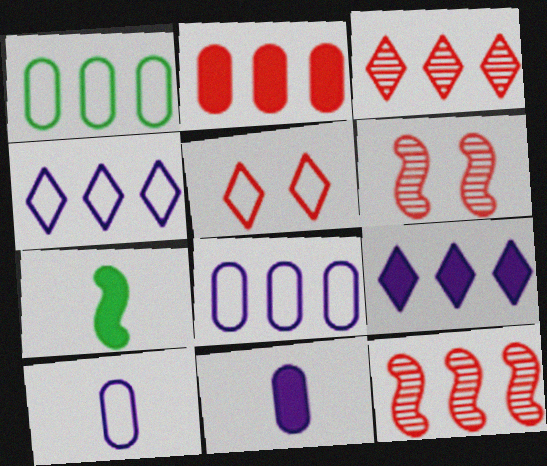[[1, 9, 12]]